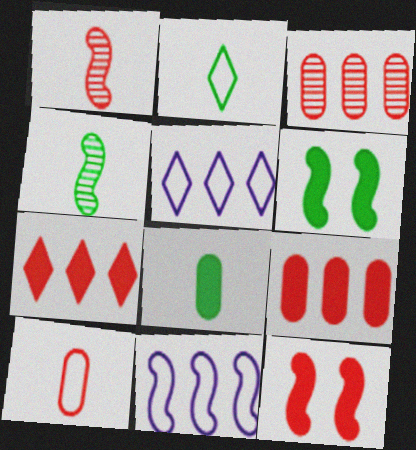[[1, 6, 11], 
[2, 4, 8], 
[4, 11, 12]]